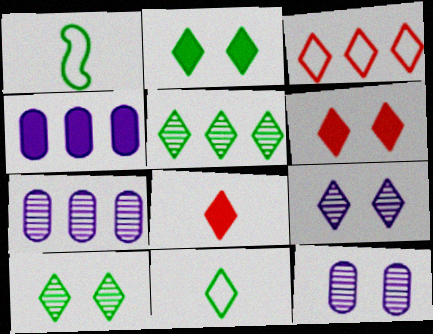[[1, 6, 7], 
[2, 5, 11]]